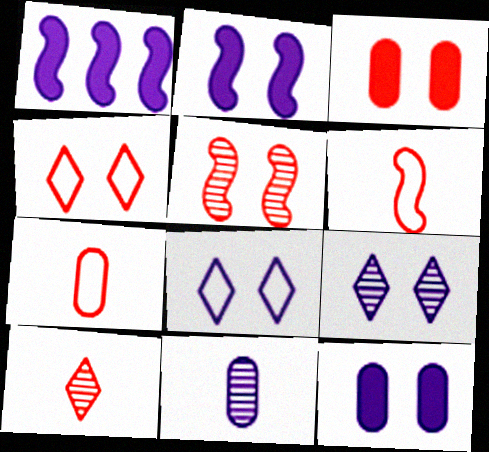[[1, 8, 11], 
[3, 4, 5]]